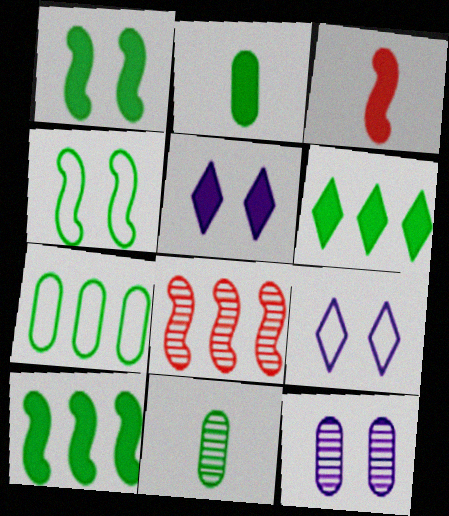[[1, 2, 6], 
[2, 8, 9], 
[4, 6, 11]]